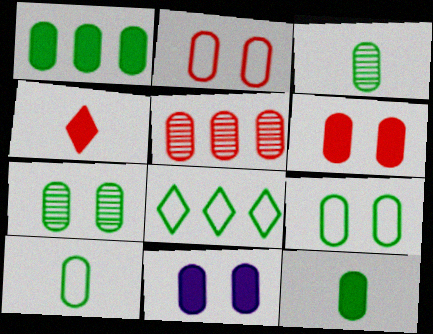[[1, 3, 9], 
[1, 7, 10], 
[2, 7, 11], 
[3, 10, 12], 
[5, 10, 11]]